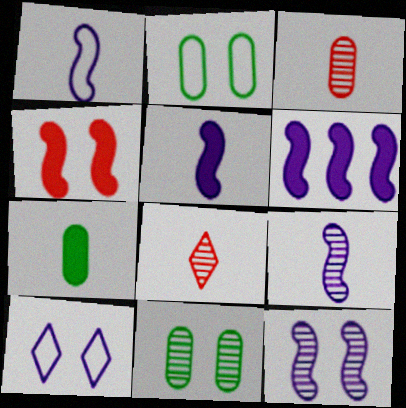[[1, 5, 9], 
[1, 6, 12], 
[1, 7, 8], 
[2, 6, 8], 
[4, 10, 11]]